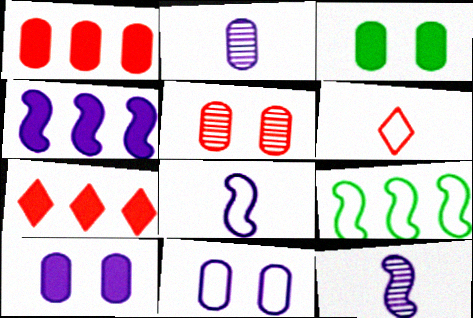[[3, 5, 11], 
[6, 9, 11]]